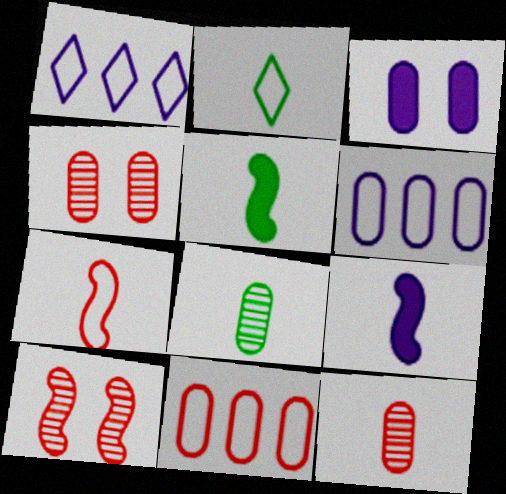[[1, 4, 5], 
[2, 5, 8], 
[2, 9, 12], 
[3, 8, 11]]